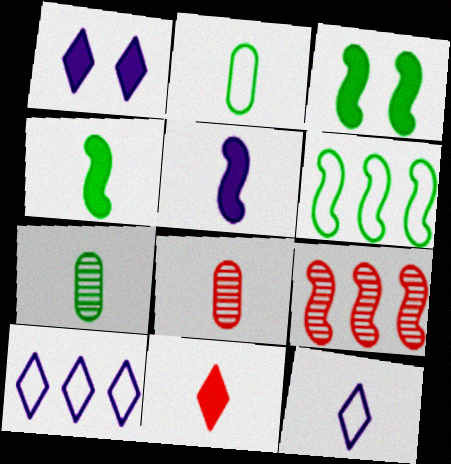[[1, 2, 9], 
[1, 6, 8], 
[3, 8, 10], 
[4, 8, 12]]